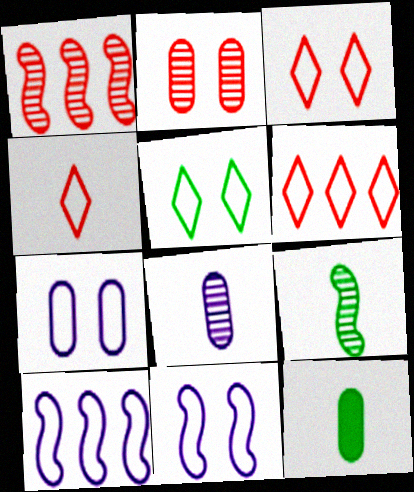[[3, 4, 6]]